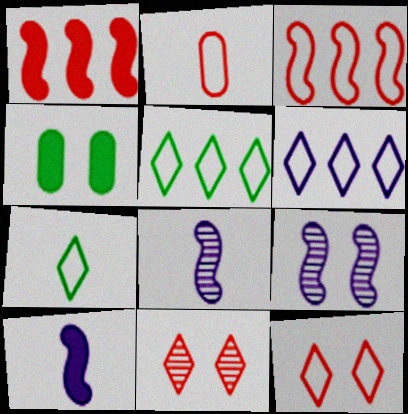[[1, 2, 11], 
[2, 3, 12], 
[4, 9, 12], 
[6, 7, 12]]